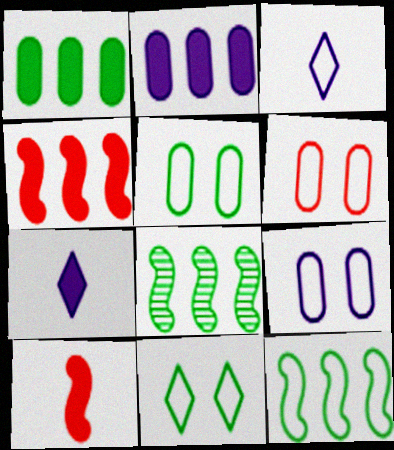[[3, 6, 12], 
[5, 6, 9], 
[6, 7, 8]]